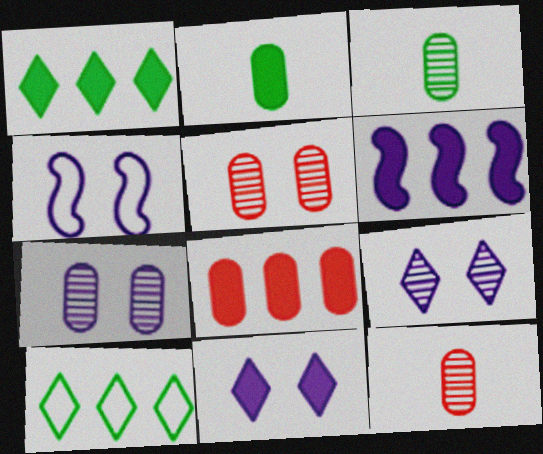[[1, 4, 12], 
[1, 6, 8], 
[4, 7, 11]]